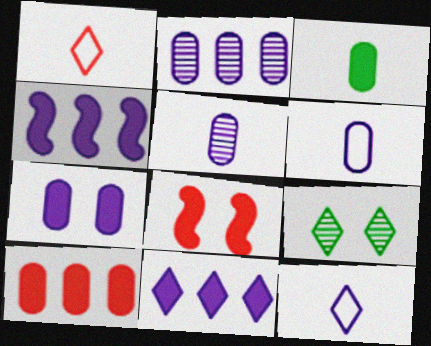[[1, 9, 11], 
[2, 6, 7], 
[3, 7, 10], 
[3, 8, 11]]